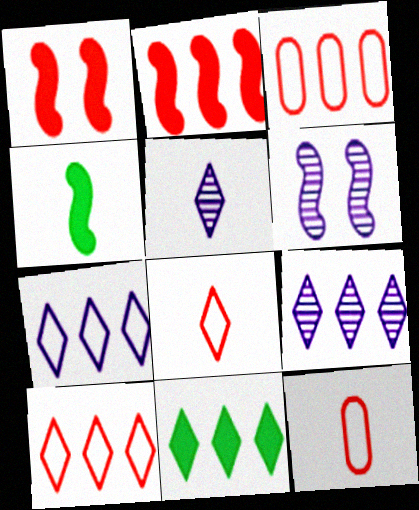[[4, 5, 12], 
[6, 11, 12], 
[9, 10, 11]]